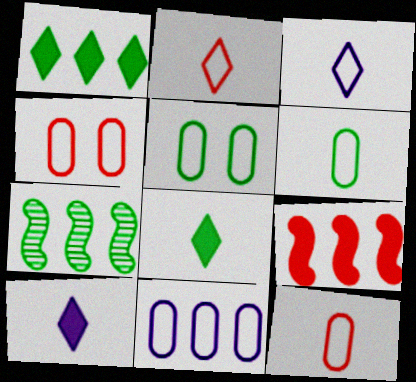[[4, 6, 11], 
[4, 7, 10], 
[5, 7, 8], 
[5, 11, 12]]